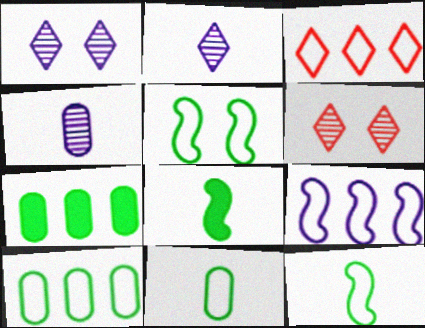[[3, 9, 10]]